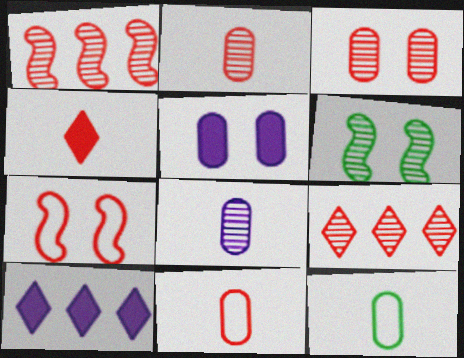[[6, 8, 9], 
[6, 10, 11]]